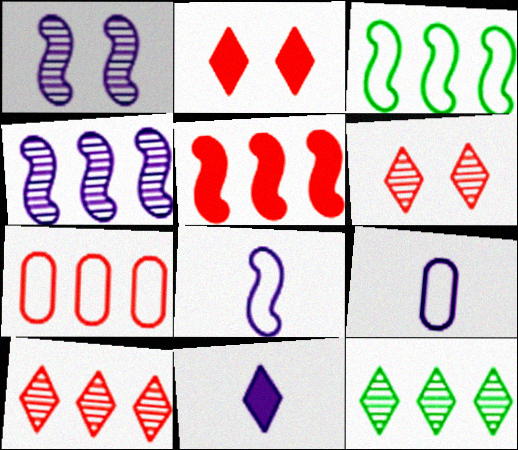[[3, 4, 5], 
[5, 7, 10]]